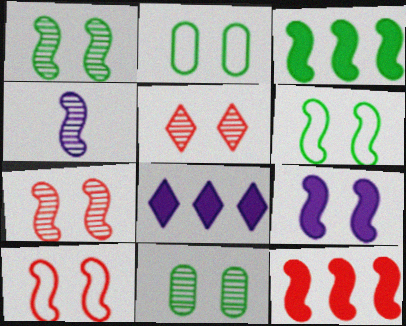[[1, 9, 10], 
[2, 5, 9], 
[3, 4, 10], 
[4, 6, 12], 
[6, 7, 9]]